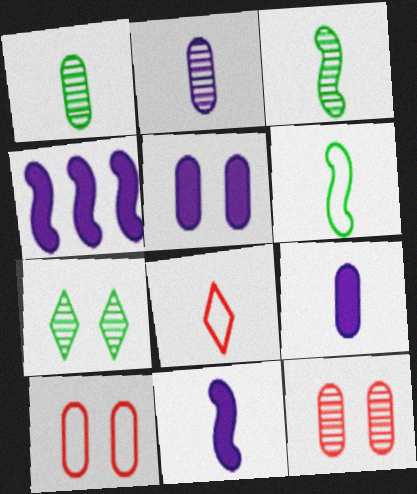[[1, 8, 11], 
[3, 8, 9]]